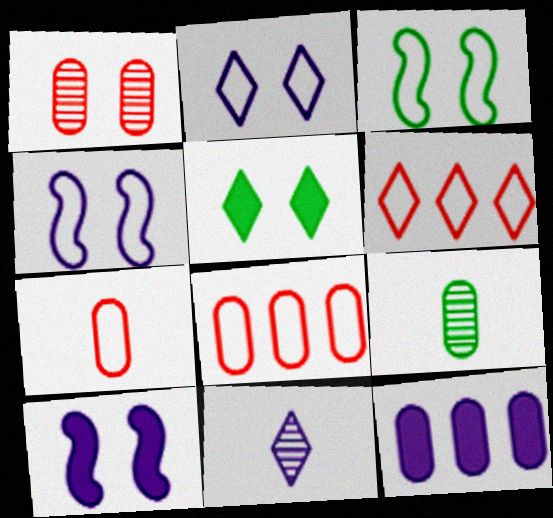[[1, 4, 5], 
[4, 11, 12], 
[5, 6, 11], 
[6, 9, 10]]